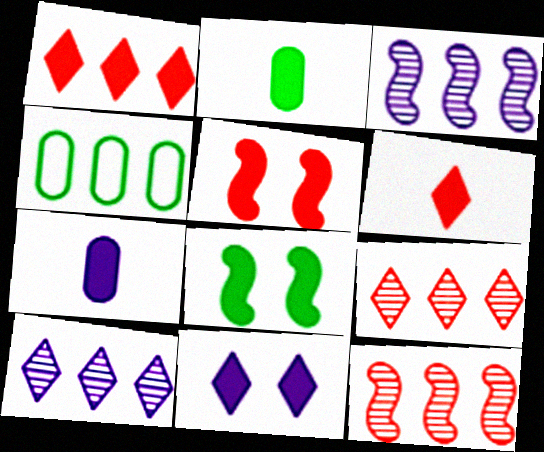[[1, 3, 4], 
[1, 7, 8]]